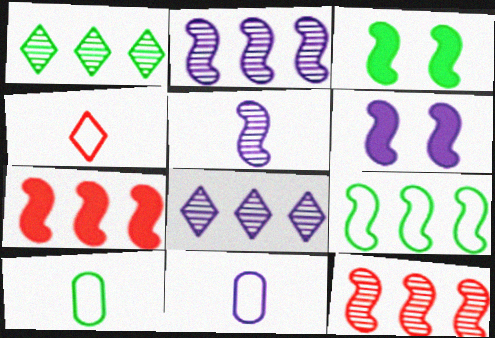[[1, 3, 10], 
[2, 7, 9], 
[6, 8, 11]]